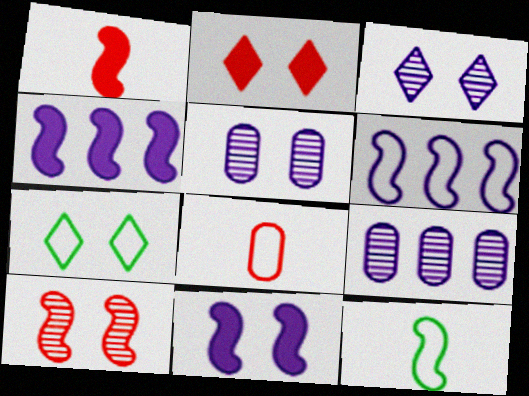[[1, 7, 9], 
[2, 3, 7], 
[2, 9, 12], 
[4, 10, 12], 
[6, 7, 8]]